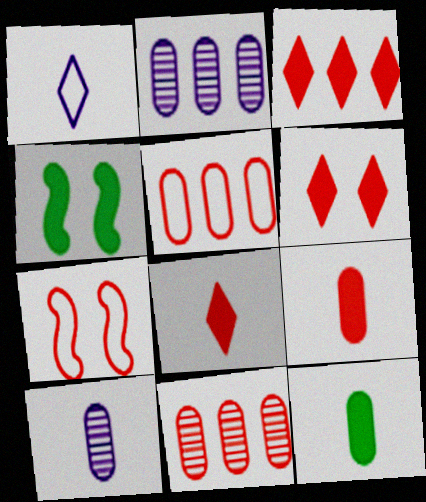[[1, 4, 11], 
[3, 6, 8], 
[7, 8, 11]]